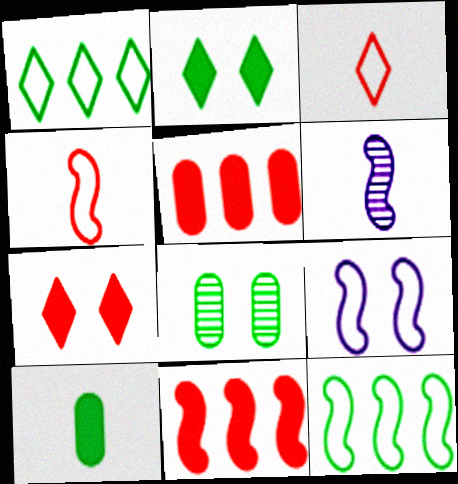[[3, 6, 10], 
[4, 9, 12], 
[7, 8, 9]]